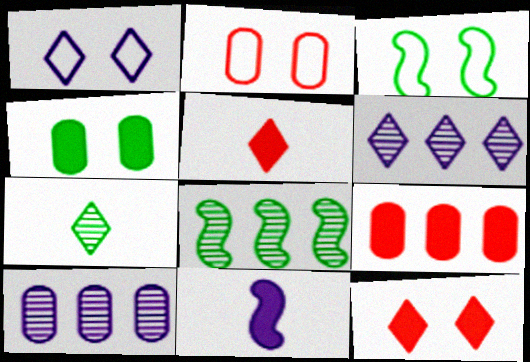[[1, 2, 3], 
[1, 10, 11], 
[3, 5, 10]]